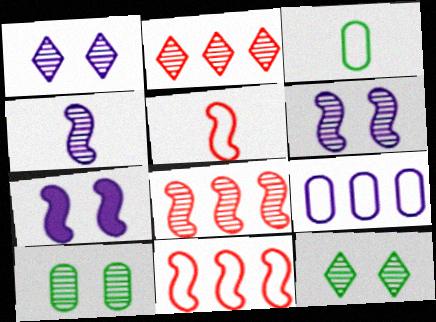[[2, 3, 7], 
[2, 4, 10]]